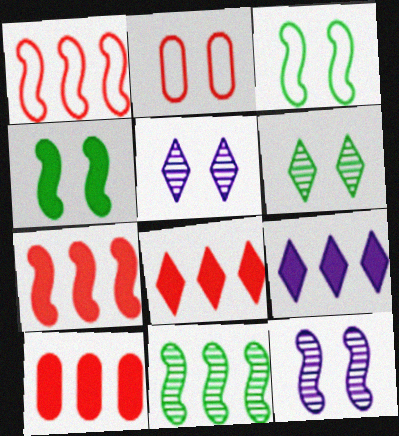[[2, 4, 5], 
[7, 8, 10]]